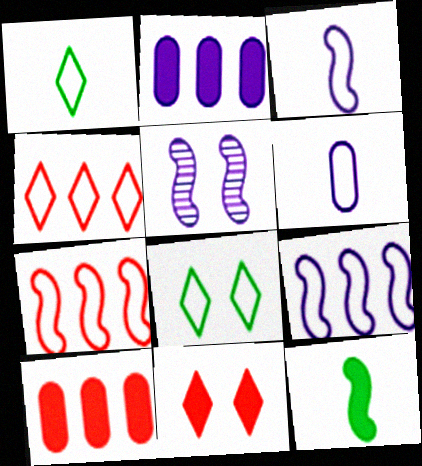[[1, 5, 10], 
[2, 11, 12], 
[5, 7, 12], 
[6, 7, 8]]